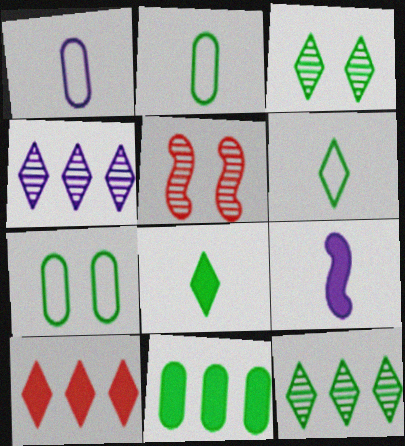[]